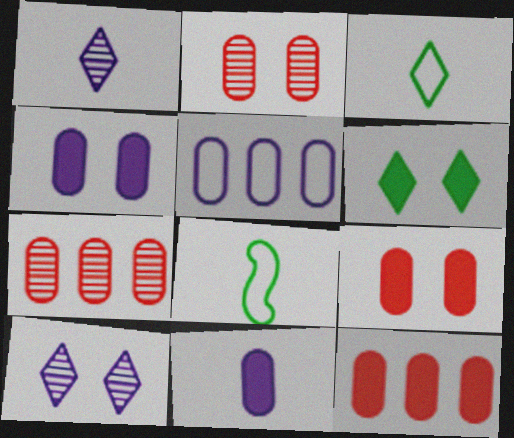[[8, 10, 12]]